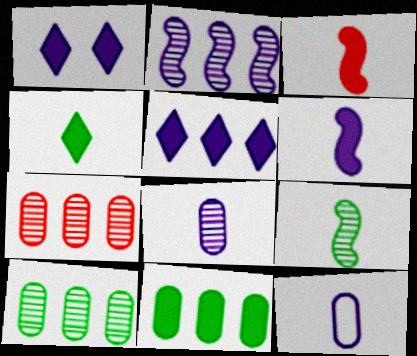[[1, 2, 12], 
[1, 3, 11]]